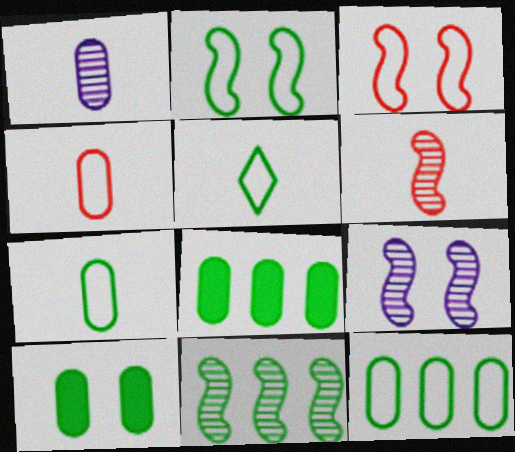[[2, 5, 12], 
[5, 10, 11], 
[6, 9, 11]]